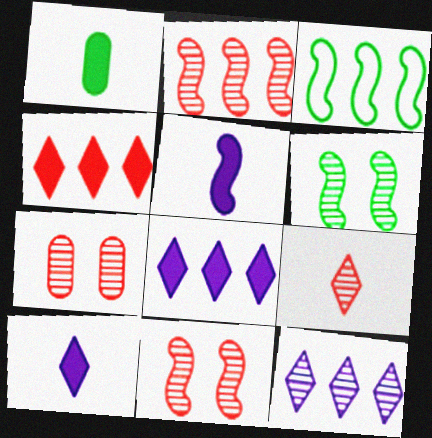[[2, 7, 9], 
[3, 5, 11], 
[3, 7, 10]]